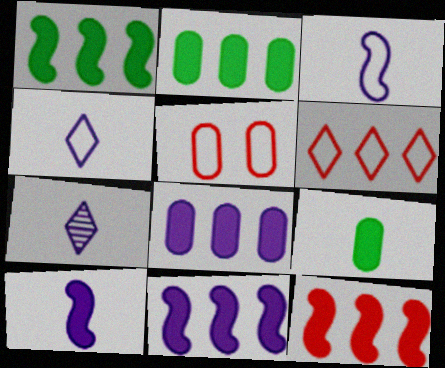[[1, 5, 7], 
[1, 11, 12]]